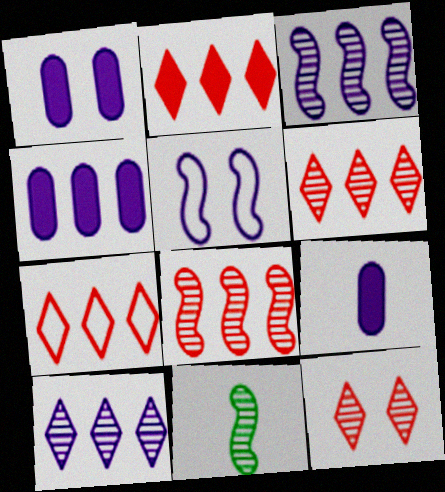[[1, 4, 9], 
[1, 7, 11], 
[2, 6, 7], 
[5, 9, 10]]